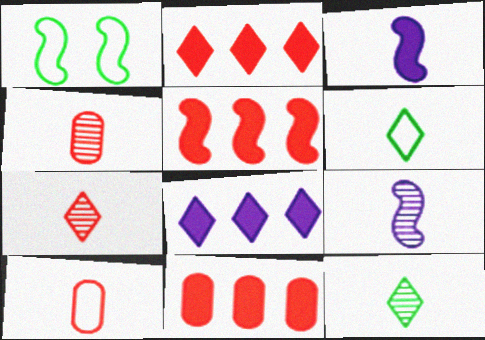[[1, 4, 8], 
[1, 5, 9], 
[2, 5, 11], 
[3, 4, 6], 
[3, 10, 12], 
[4, 9, 12]]